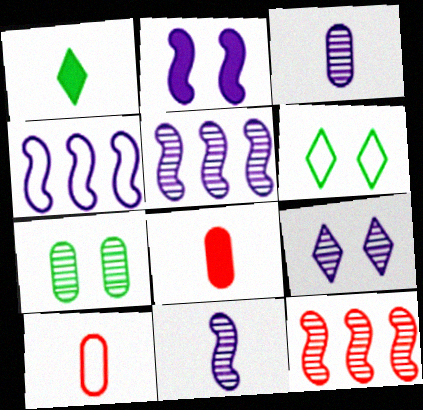[[1, 10, 11], 
[2, 4, 11], 
[3, 5, 9], 
[4, 6, 10], 
[5, 6, 8]]